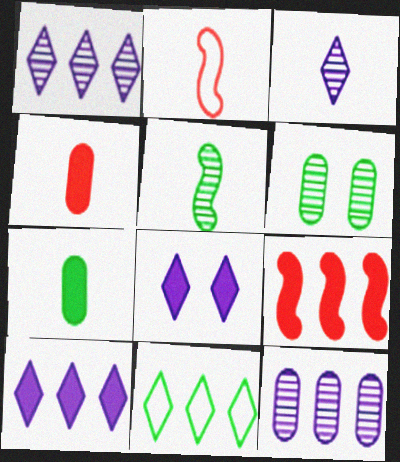[[2, 3, 7], 
[2, 6, 10], 
[7, 8, 9], 
[9, 11, 12]]